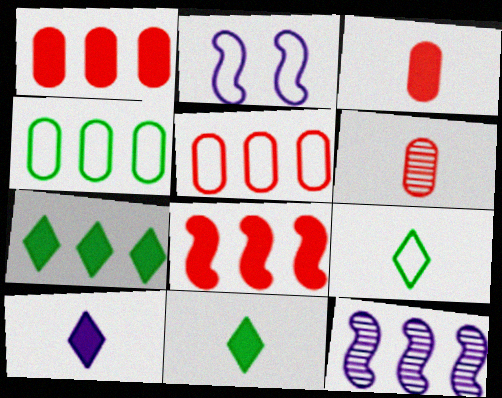[[2, 5, 9], 
[2, 6, 7], 
[5, 7, 12]]